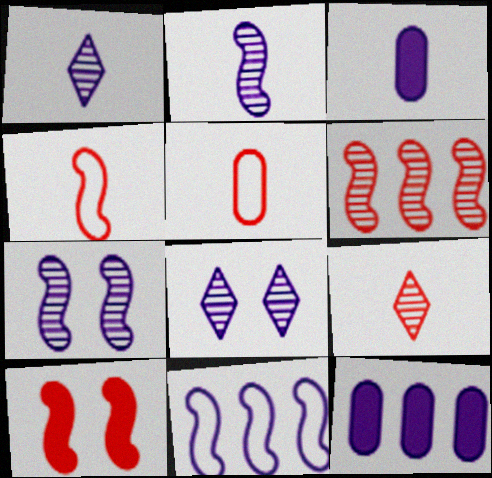[[3, 8, 11], 
[4, 6, 10]]